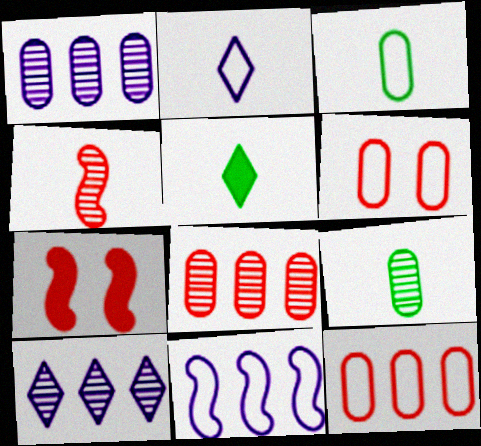[[3, 7, 10]]